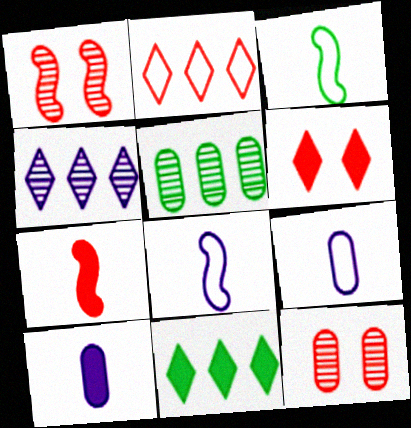[[1, 9, 11], 
[2, 4, 11], 
[2, 7, 12], 
[5, 6, 8], 
[8, 11, 12]]